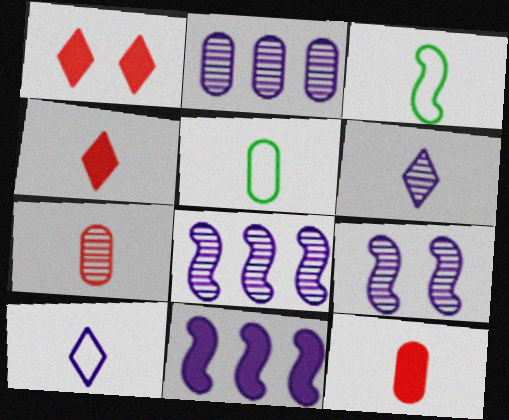[[1, 2, 3], 
[1, 5, 8], 
[2, 6, 9], 
[3, 6, 12]]